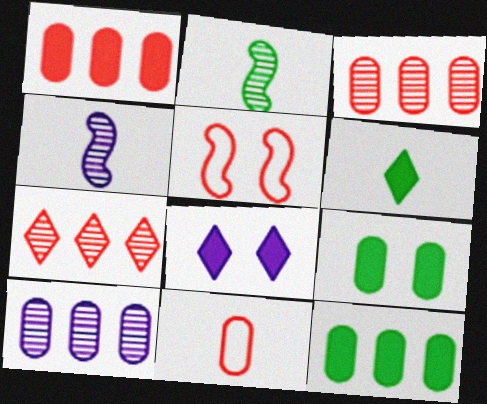[[4, 6, 11], 
[5, 6, 10], 
[9, 10, 11]]